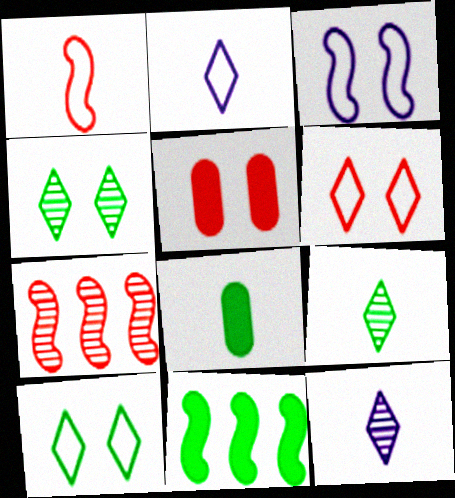[[1, 8, 12], 
[3, 4, 5]]